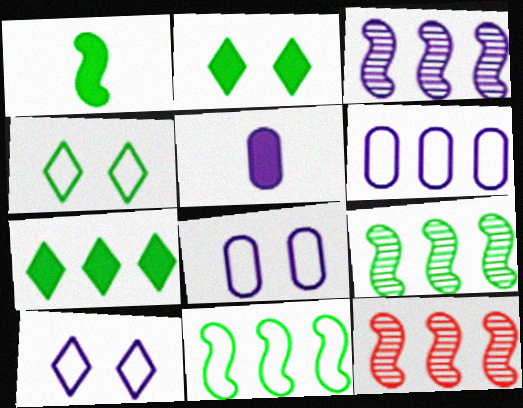[[3, 5, 10], 
[3, 9, 12], 
[4, 5, 12], 
[6, 7, 12]]